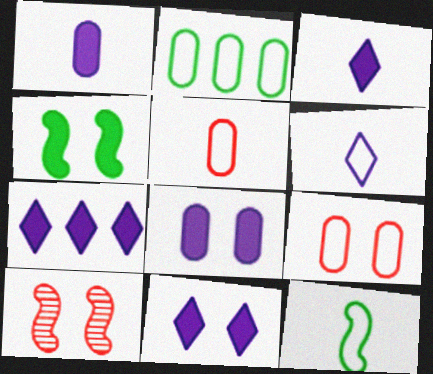[[2, 3, 10], 
[3, 7, 11], 
[5, 6, 12]]